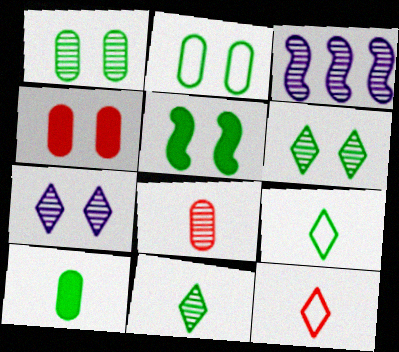[[2, 5, 6], 
[3, 4, 9], 
[3, 6, 8]]